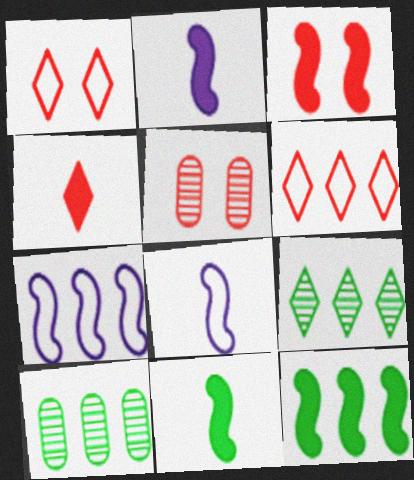[[1, 2, 10], 
[1, 3, 5], 
[2, 3, 12]]